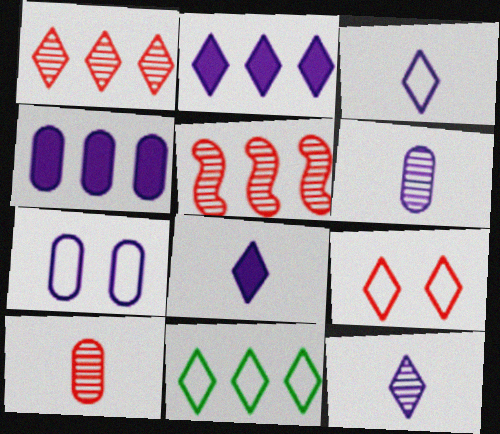[[1, 2, 11], 
[3, 8, 12], 
[3, 9, 11], 
[4, 5, 11], 
[4, 6, 7]]